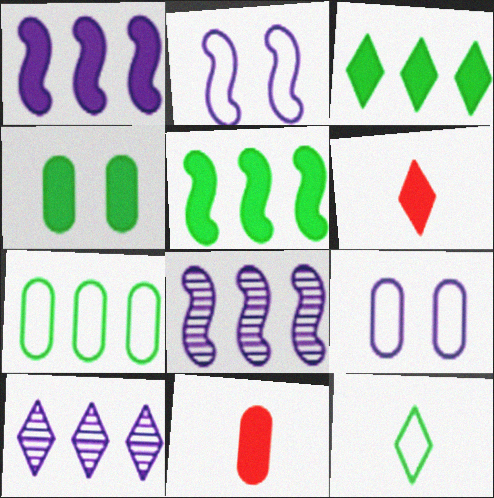[[1, 4, 6]]